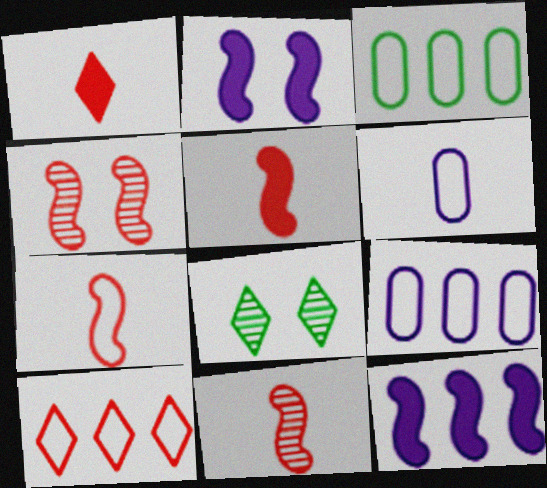[[5, 7, 11], 
[5, 8, 9]]